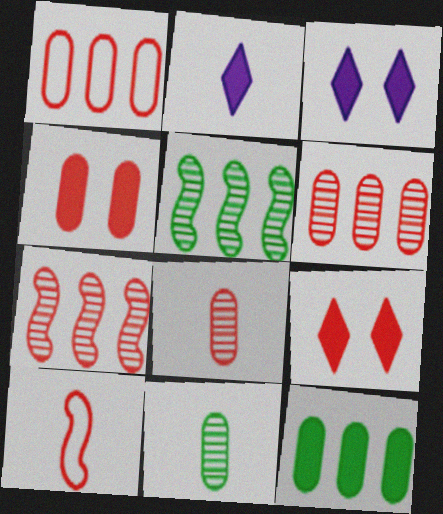[[1, 4, 8], 
[2, 10, 11], 
[6, 9, 10]]